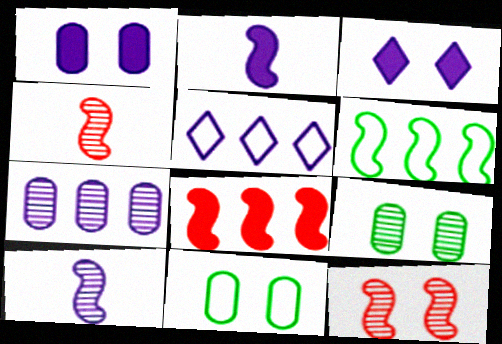[[1, 5, 10], 
[2, 6, 12], 
[3, 11, 12]]